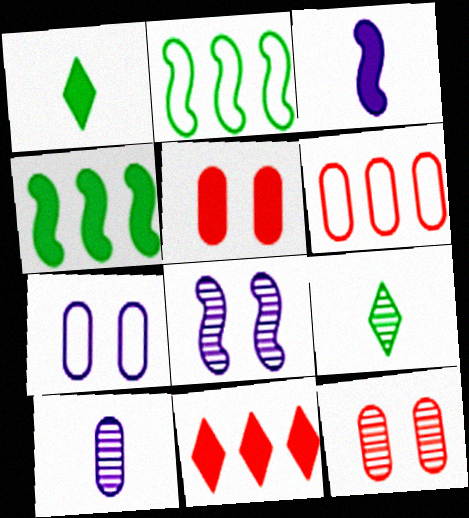[[1, 6, 8]]